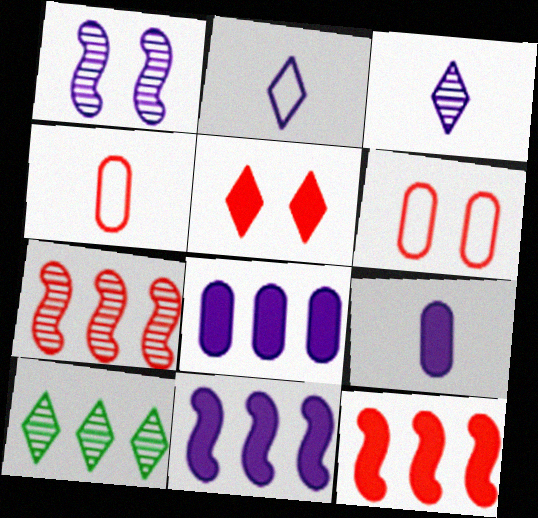[[1, 2, 8], 
[2, 5, 10], 
[4, 5, 7]]